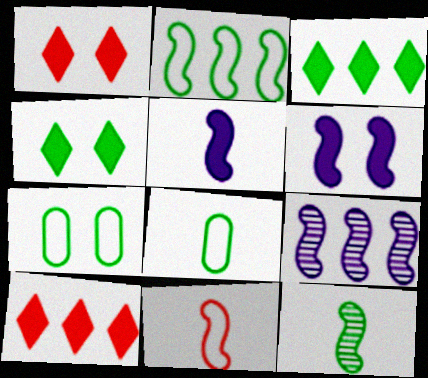[[1, 8, 9], 
[3, 7, 12], 
[5, 11, 12]]